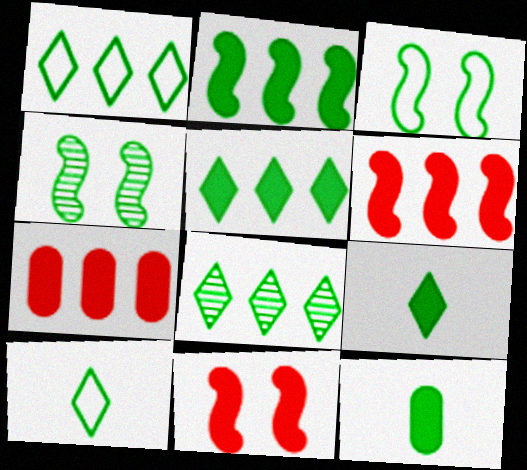[[1, 4, 12], 
[1, 5, 8], 
[3, 8, 12]]